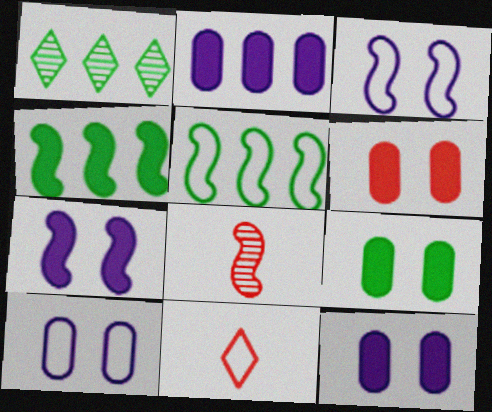[[3, 4, 8], 
[5, 7, 8], 
[5, 10, 11], 
[6, 9, 12]]